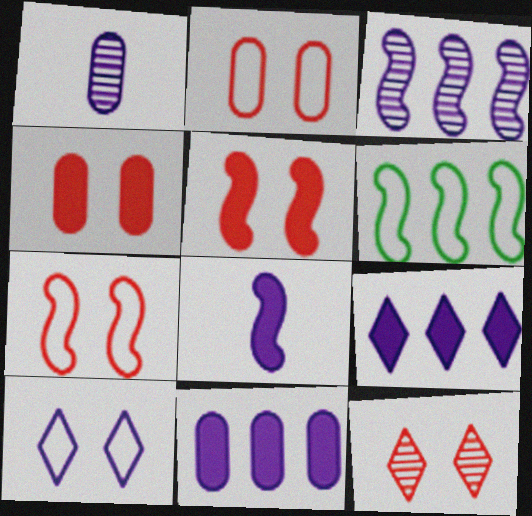[[2, 5, 12], 
[4, 7, 12]]